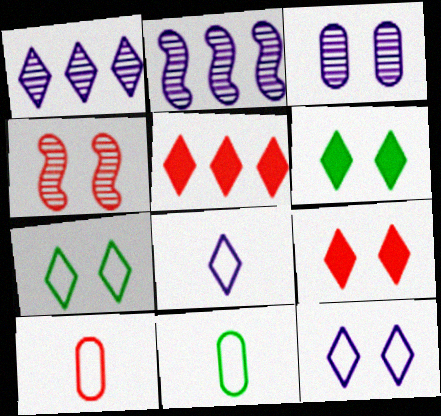[[2, 6, 10], 
[2, 9, 11], 
[4, 5, 10]]